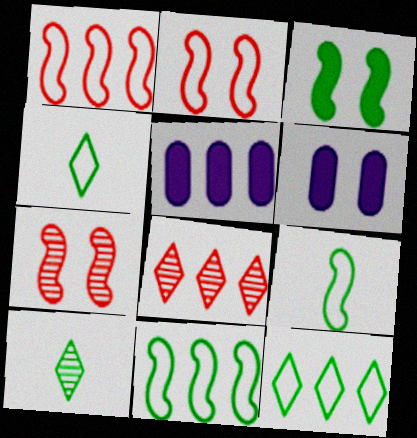[[1, 6, 10], 
[2, 5, 10], 
[4, 5, 7], 
[5, 8, 11], 
[6, 8, 9]]